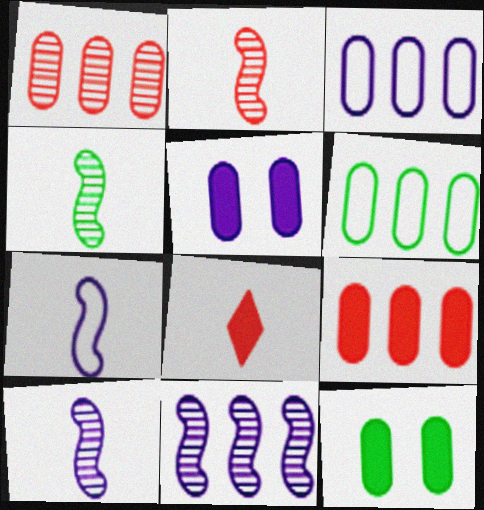[[2, 4, 10]]